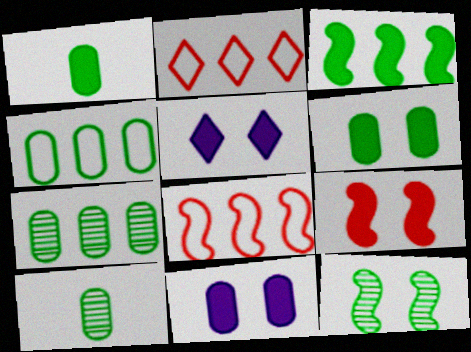[[4, 6, 10], 
[5, 6, 9], 
[5, 8, 10]]